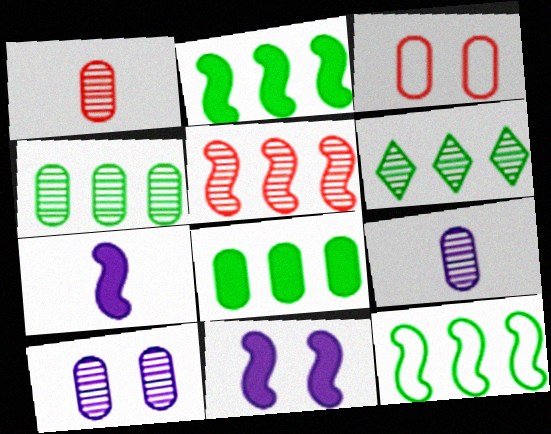[[1, 4, 10], 
[3, 6, 7], 
[3, 8, 9], 
[6, 8, 12]]